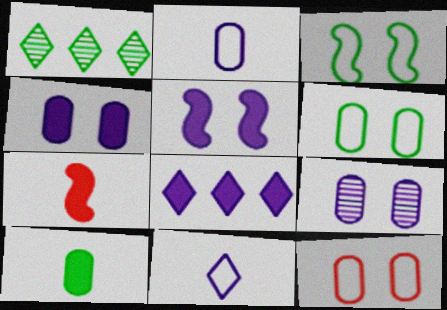[[1, 3, 10]]